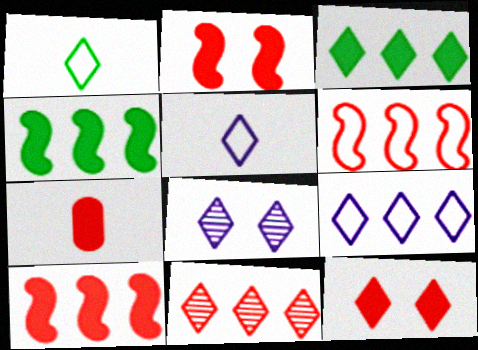[[3, 9, 11], 
[7, 10, 12]]